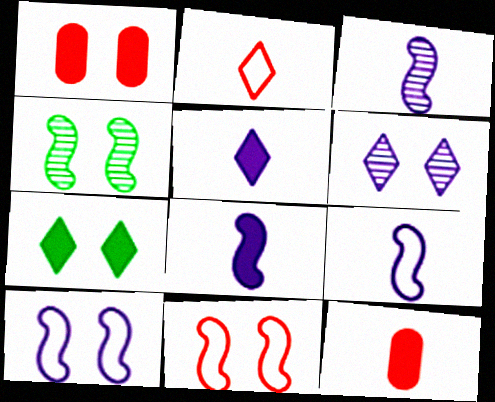[[3, 8, 9]]